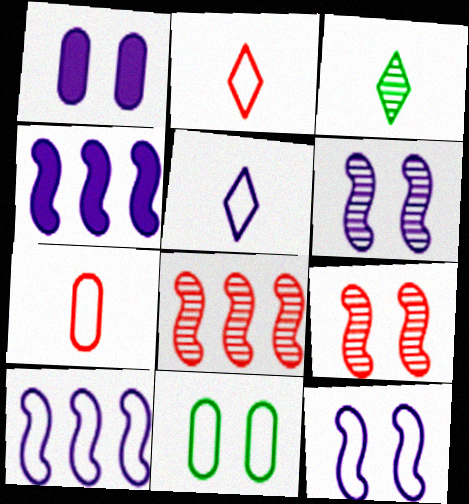[[2, 10, 11]]